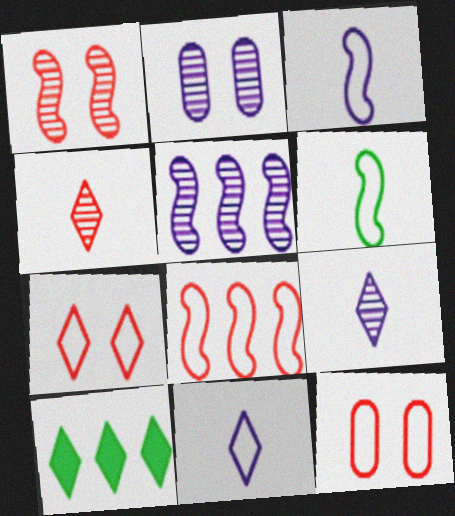[[2, 5, 9], 
[7, 9, 10]]